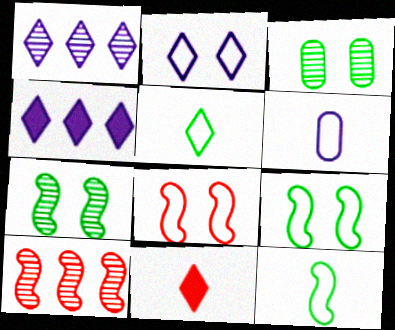[]